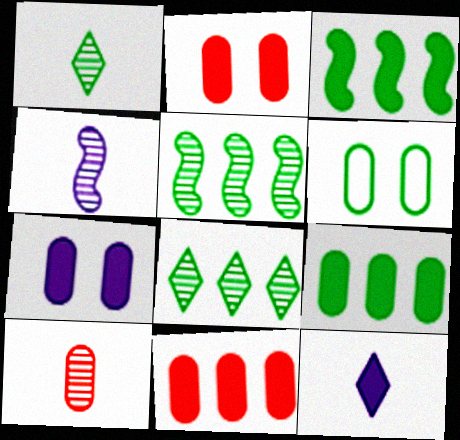[[1, 3, 6], 
[1, 4, 10], 
[2, 3, 12]]